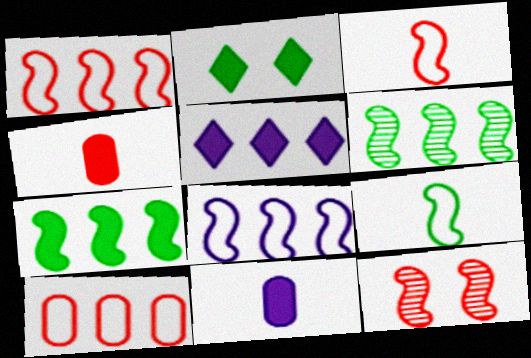[[5, 6, 10]]